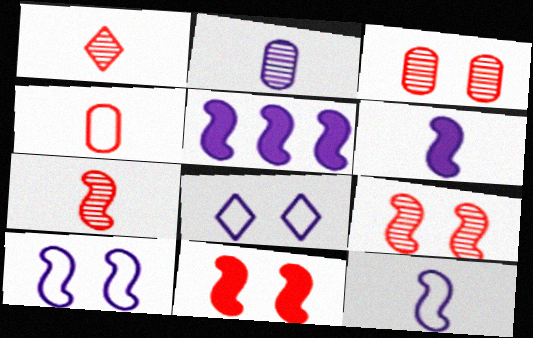[[2, 5, 8]]